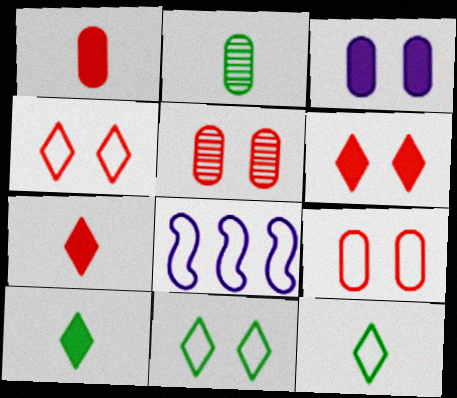[[2, 6, 8], 
[5, 8, 10], 
[8, 9, 12]]